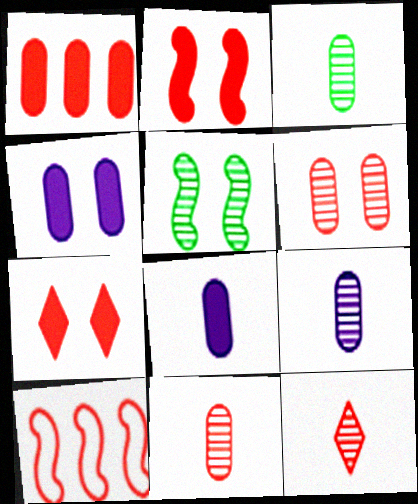[[3, 9, 11], 
[7, 10, 11]]